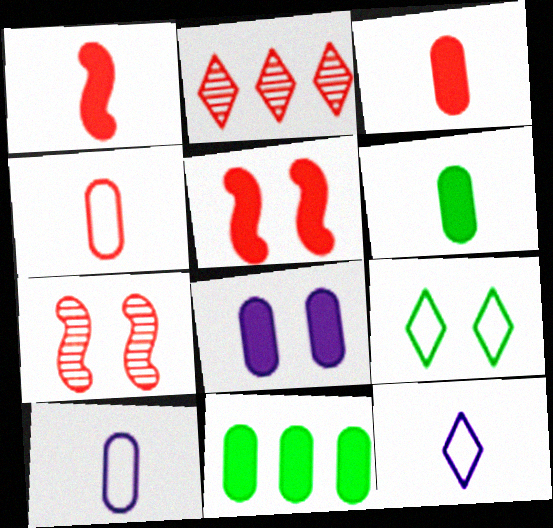[[2, 4, 5], 
[3, 8, 11], 
[7, 8, 9], 
[7, 11, 12]]